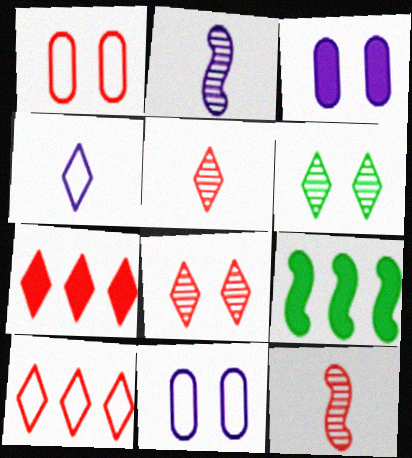[[1, 7, 12], 
[4, 6, 7], 
[5, 9, 11]]